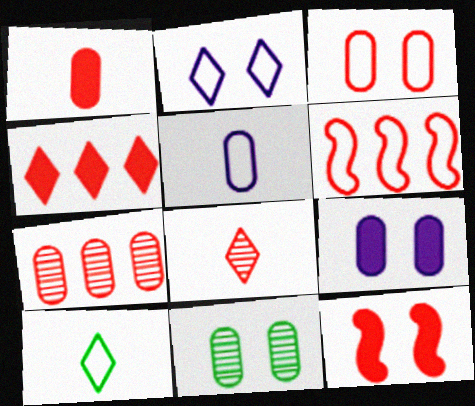[[1, 3, 7], 
[1, 4, 12], 
[2, 11, 12], 
[3, 9, 11], 
[4, 6, 7]]